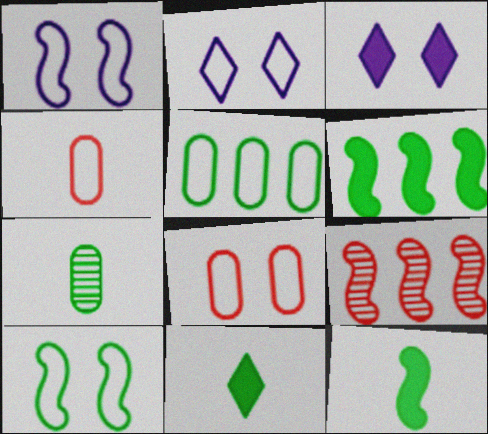[[1, 9, 12], 
[2, 8, 10]]